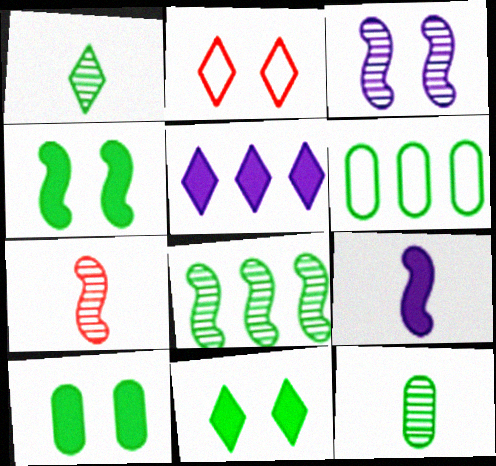[[1, 2, 5], 
[1, 4, 6], 
[2, 3, 10], 
[3, 7, 8], 
[4, 10, 11], 
[6, 10, 12]]